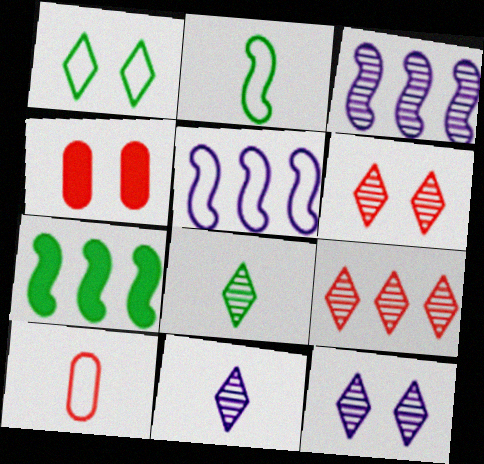[[1, 5, 10], 
[4, 5, 8], 
[7, 10, 12], 
[8, 9, 12]]